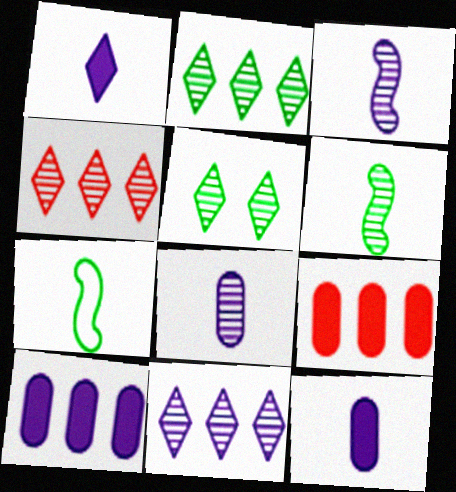[[2, 4, 11]]